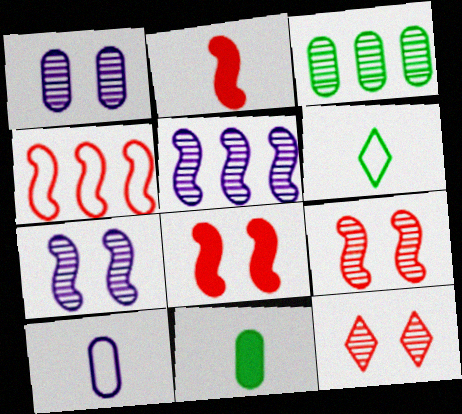[[2, 4, 9]]